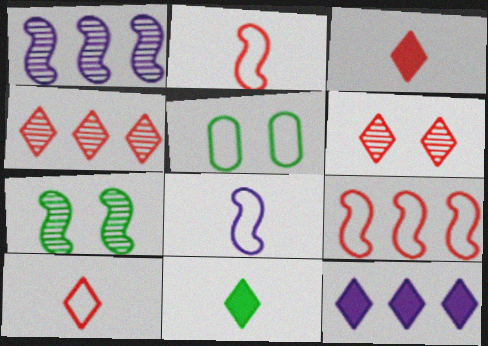[[1, 3, 5]]